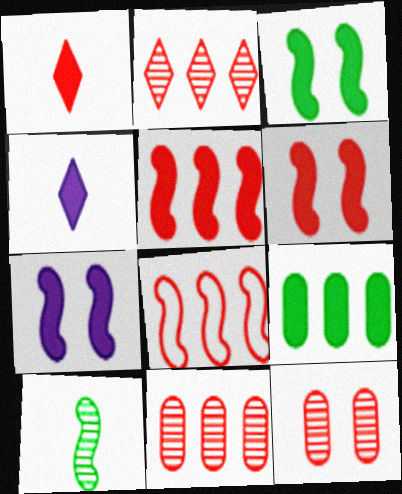[[1, 7, 9], 
[1, 8, 12], 
[3, 6, 7], 
[4, 6, 9], 
[7, 8, 10]]